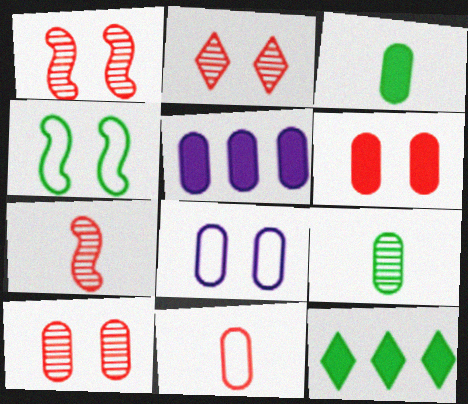[[1, 2, 10], 
[3, 5, 6], 
[4, 9, 12], 
[7, 8, 12]]